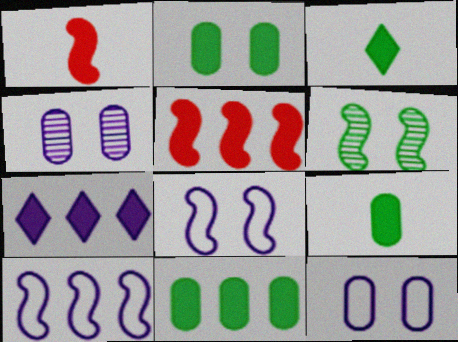[[1, 2, 7], 
[1, 6, 10], 
[2, 9, 11], 
[5, 7, 11]]